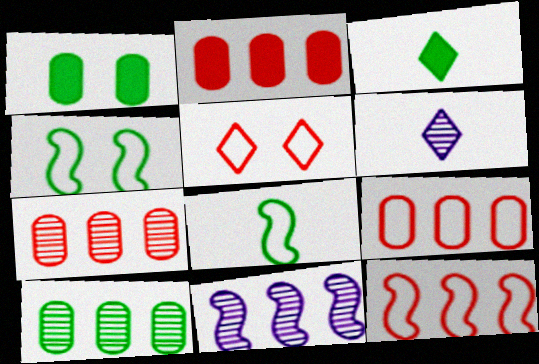[[1, 6, 12], 
[2, 4, 6], 
[2, 7, 9], 
[3, 4, 10]]